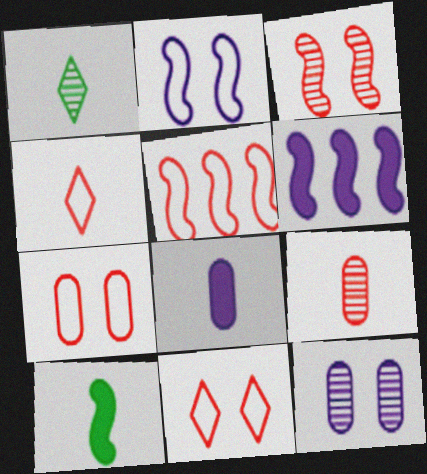[[1, 6, 7], 
[4, 5, 7]]